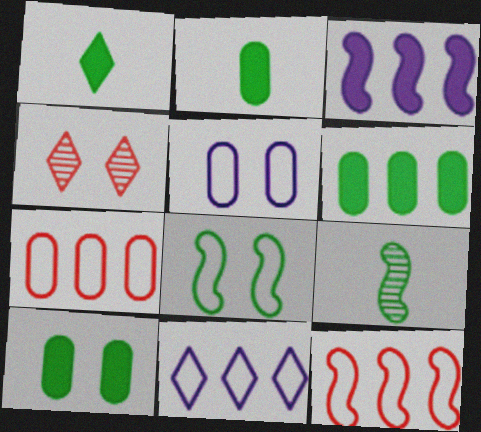[[1, 4, 11], 
[2, 6, 10]]